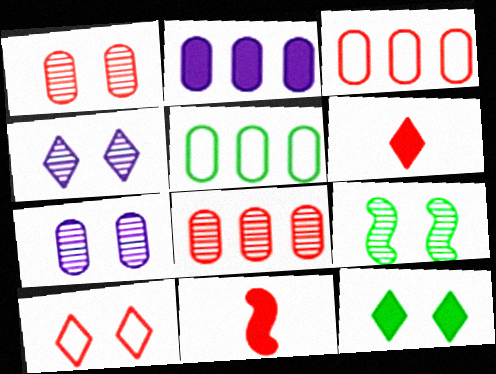[[1, 4, 9], 
[2, 5, 8], 
[2, 11, 12], 
[4, 5, 11], 
[4, 10, 12], 
[8, 10, 11]]